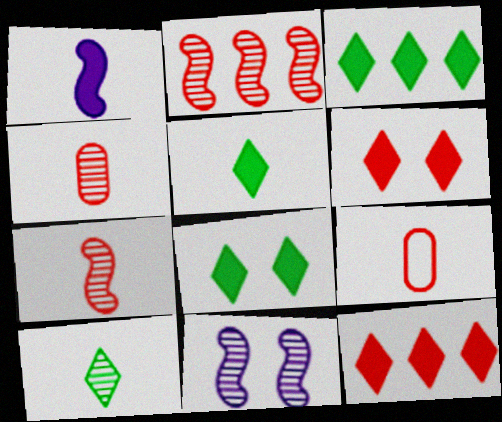[[1, 9, 10], 
[2, 6, 9], 
[3, 5, 8], 
[3, 9, 11]]